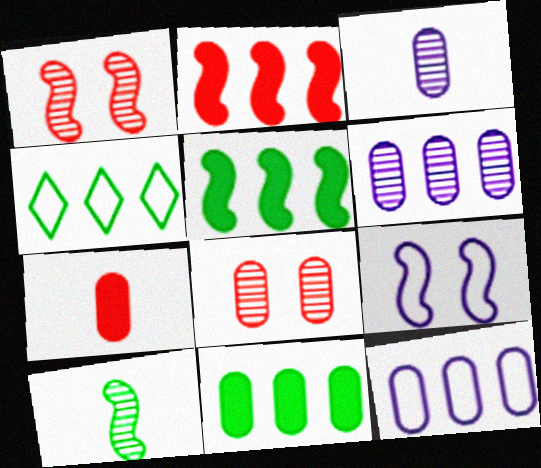[[2, 4, 6], 
[2, 9, 10]]